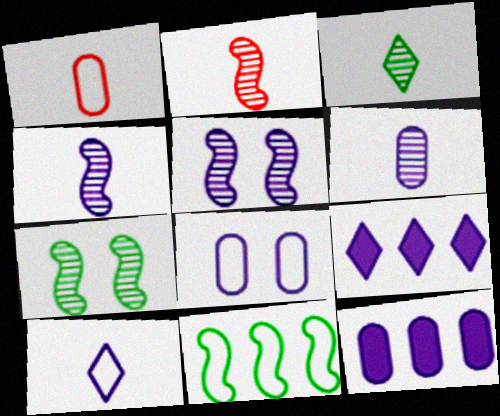[[1, 7, 9], 
[2, 3, 6], 
[4, 8, 9], 
[5, 10, 12], 
[6, 8, 12]]